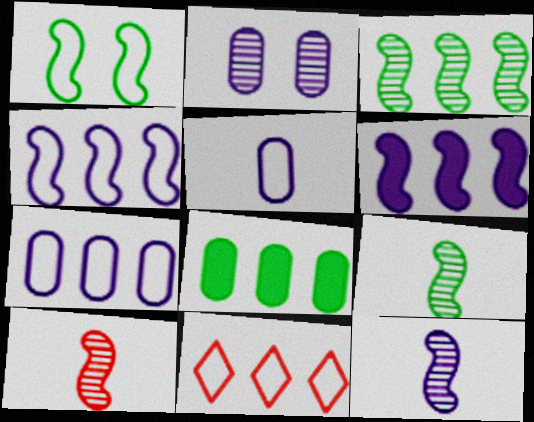[[1, 5, 11], 
[1, 6, 10], 
[9, 10, 12]]